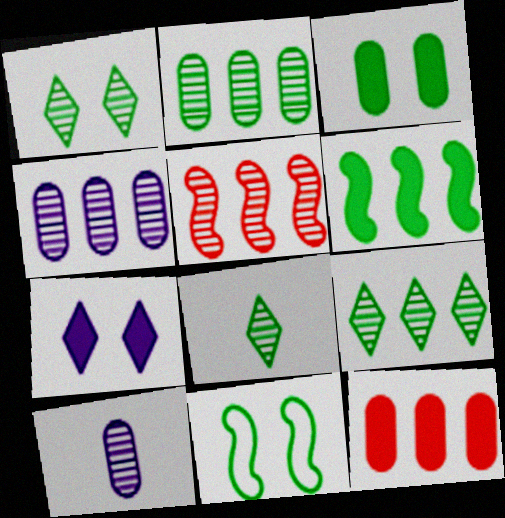[[1, 3, 11], 
[1, 5, 10], 
[1, 8, 9], 
[4, 5, 9]]